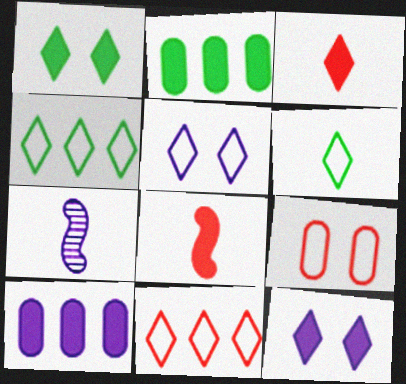[[1, 8, 10], 
[2, 8, 12], 
[5, 6, 11], 
[5, 7, 10]]